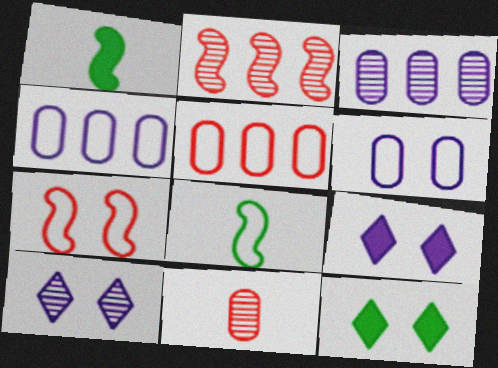[[1, 5, 10]]